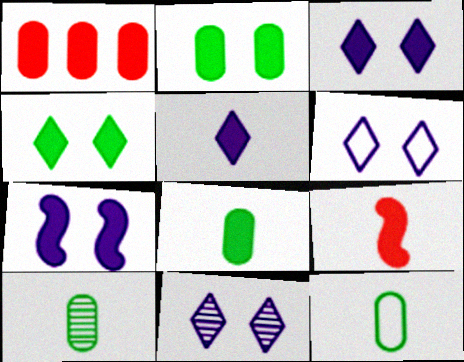[[3, 6, 11], 
[5, 8, 9], 
[8, 10, 12]]